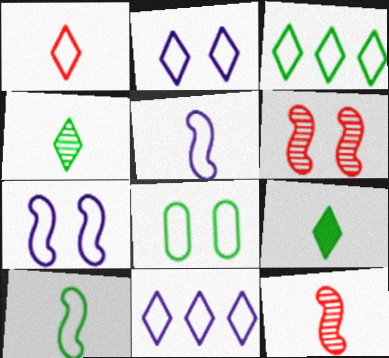[[1, 2, 3], 
[3, 8, 10]]